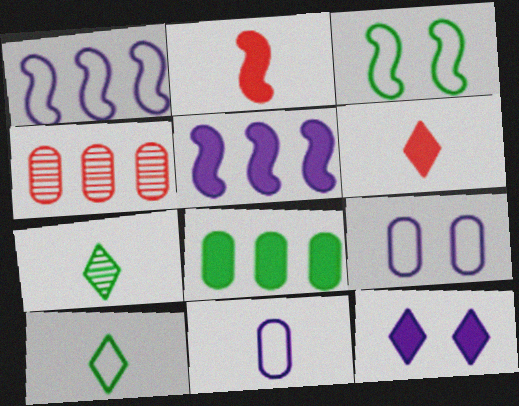[[2, 7, 11], 
[2, 8, 12], 
[3, 7, 8]]